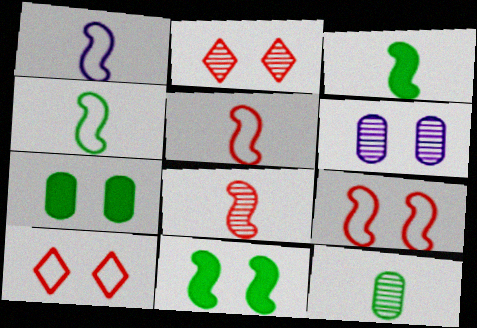[[1, 3, 8], 
[1, 4, 5], 
[6, 10, 11]]